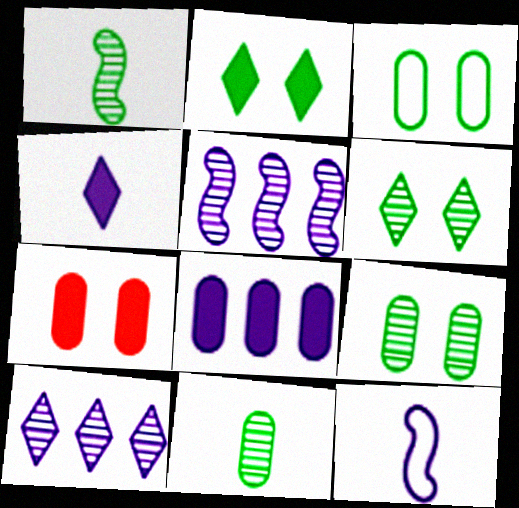[]